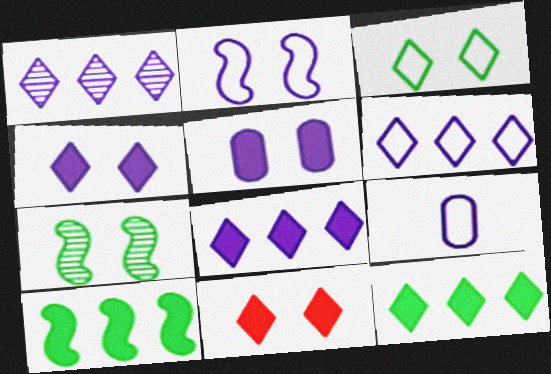[[1, 6, 8], 
[2, 6, 9]]